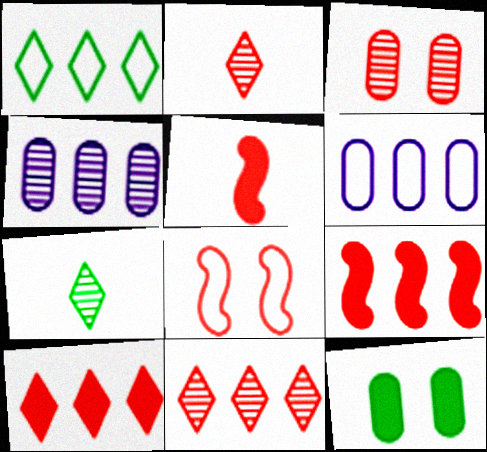[[1, 4, 9]]